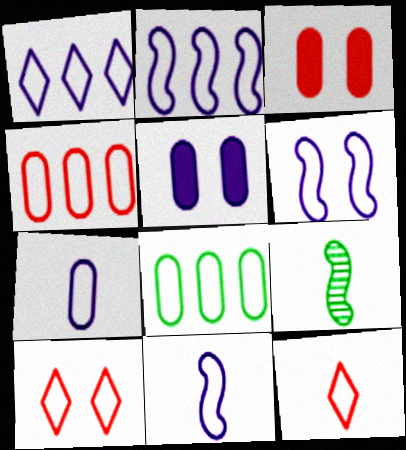[[1, 3, 9], 
[1, 6, 7], 
[2, 6, 11], 
[6, 8, 12], 
[8, 10, 11]]